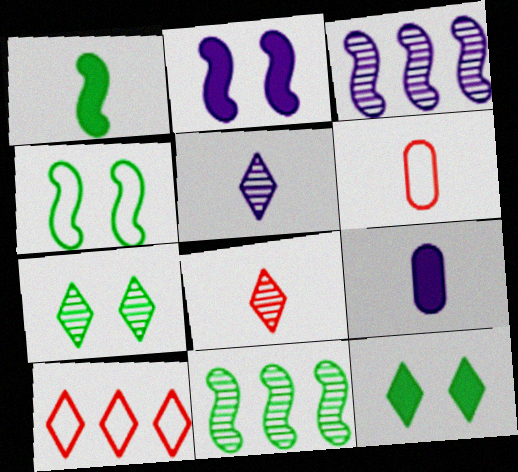[[1, 4, 11], 
[1, 5, 6], 
[3, 6, 12], 
[5, 10, 12]]